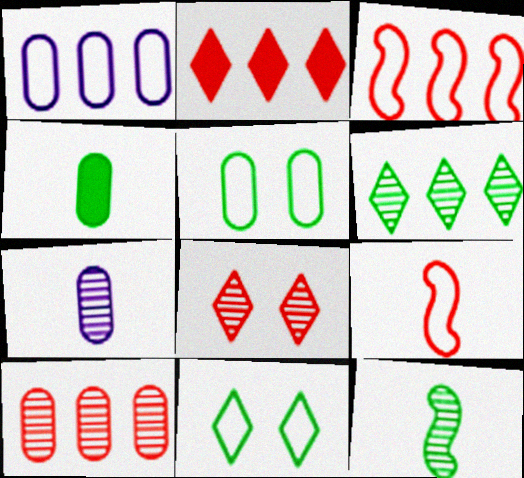[[1, 9, 11], 
[2, 3, 10]]